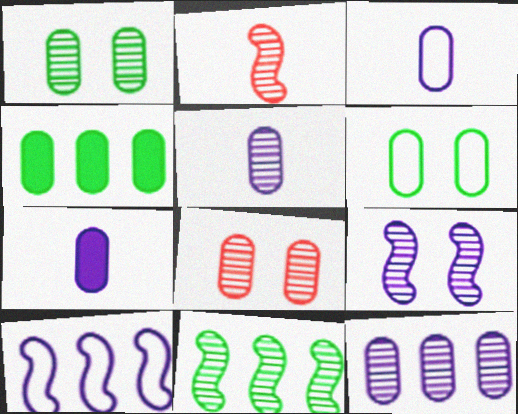[[2, 9, 11], 
[3, 4, 8], 
[3, 5, 7]]